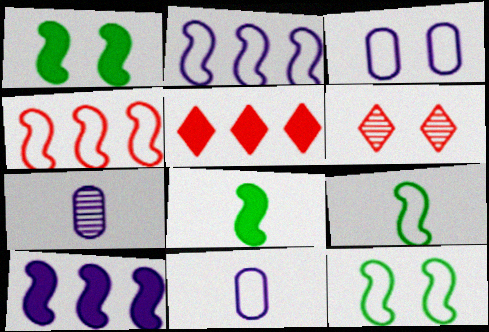[[1, 3, 6], 
[5, 7, 12]]